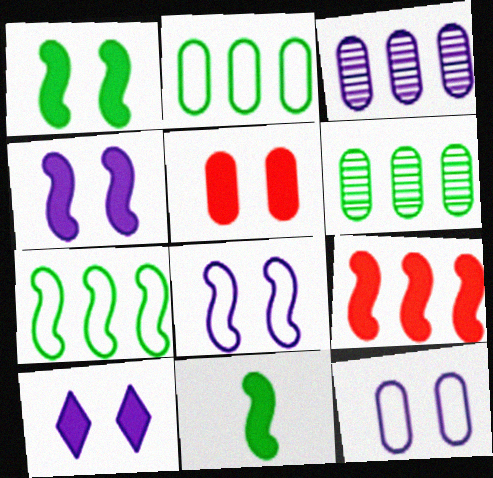[[1, 5, 10], 
[4, 9, 11]]